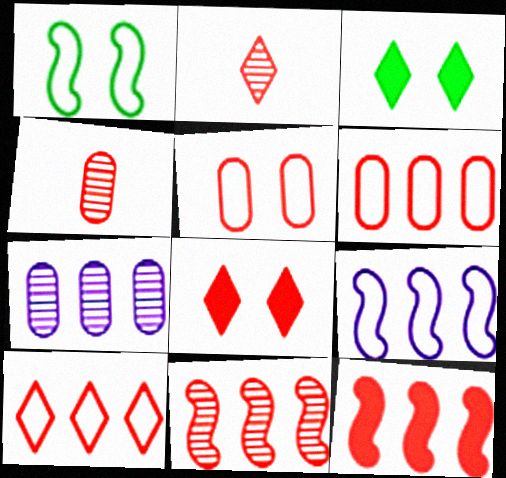[[2, 5, 12], 
[2, 8, 10], 
[3, 4, 9]]